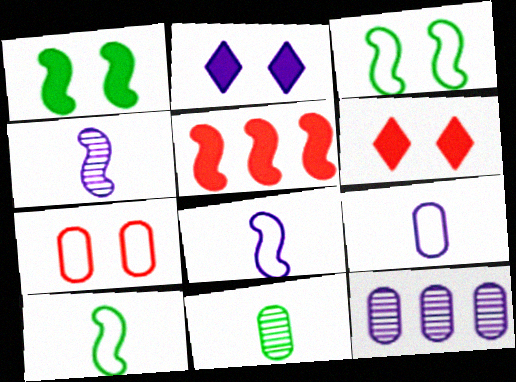[[2, 8, 12], 
[3, 4, 5], 
[6, 10, 12]]